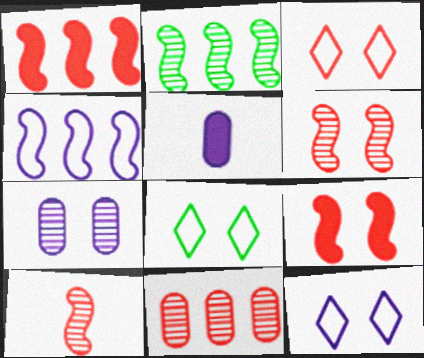[[1, 2, 4], 
[2, 3, 5], 
[3, 8, 12], 
[7, 8, 9]]